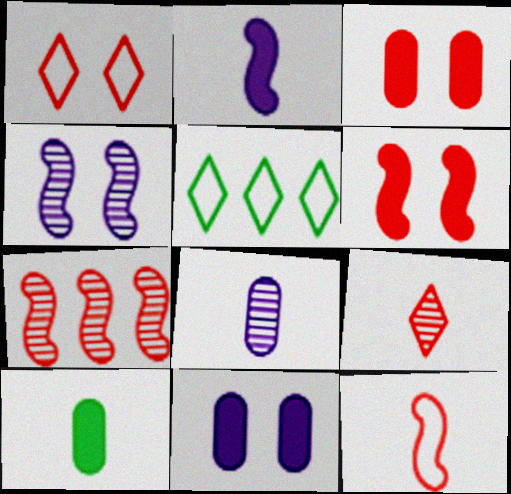[[5, 6, 8], 
[6, 7, 12]]